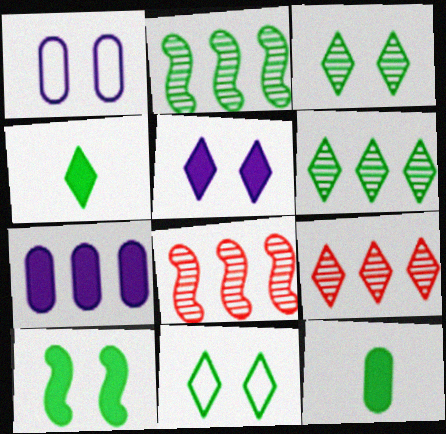[[1, 4, 8], 
[2, 11, 12], 
[4, 6, 11]]